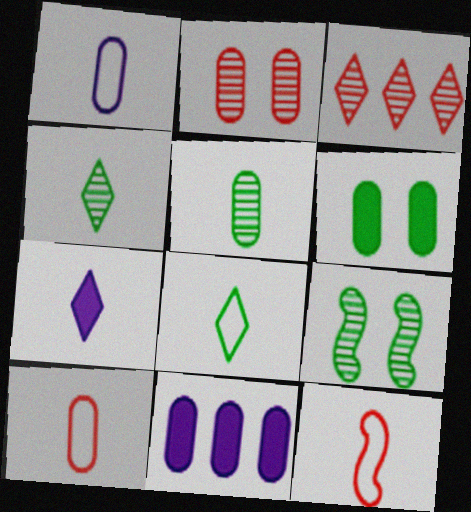[[1, 8, 12], 
[5, 7, 12]]